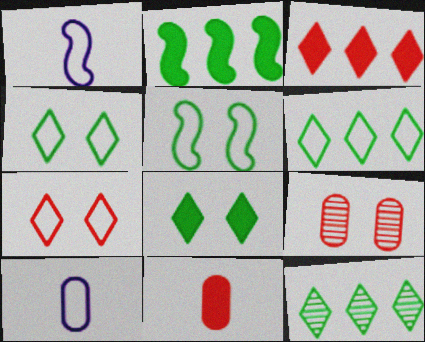[]